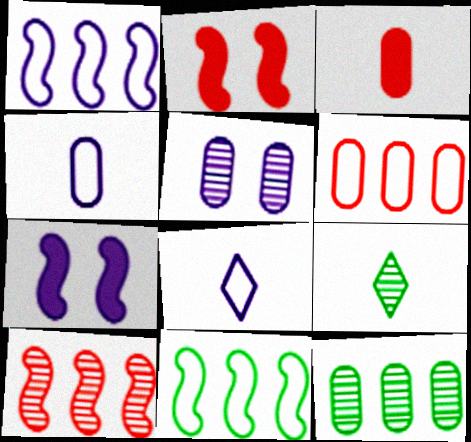[[2, 8, 12], 
[5, 9, 10], 
[6, 7, 9]]